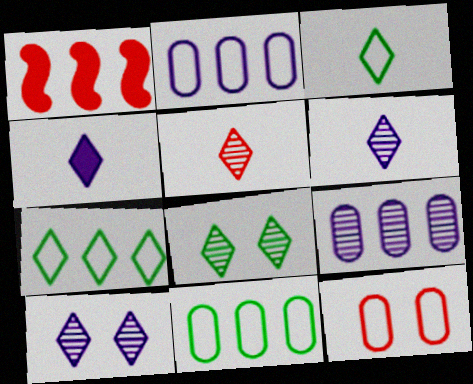[[1, 5, 12], 
[1, 7, 9], 
[3, 4, 5]]